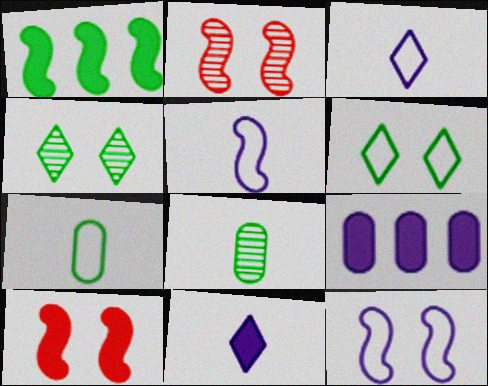[[1, 2, 5], 
[1, 4, 7], 
[1, 6, 8]]